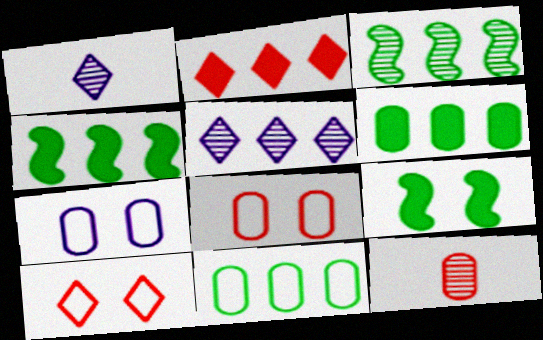[[1, 4, 8], 
[6, 7, 12]]